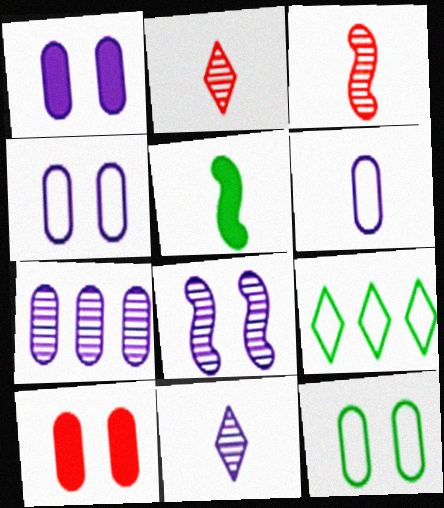[[1, 3, 9], 
[1, 6, 7], 
[2, 5, 6], 
[7, 8, 11]]